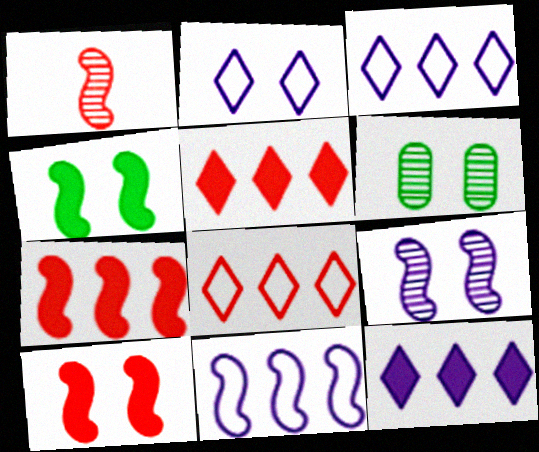[[1, 4, 11], 
[2, 6, 10]]